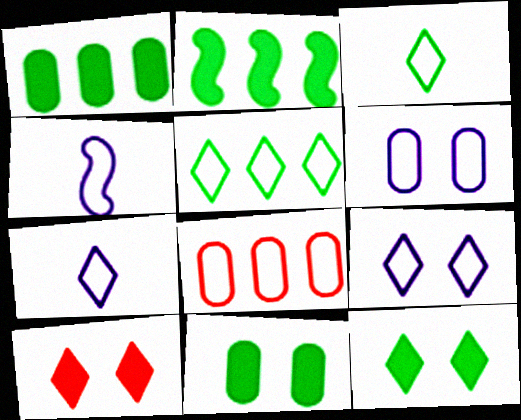[]